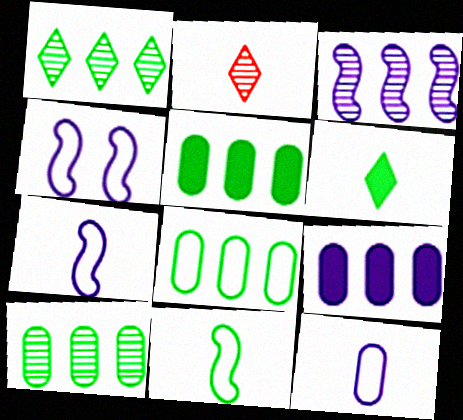[[2, 4, 5], 
[5, 8, 10]]